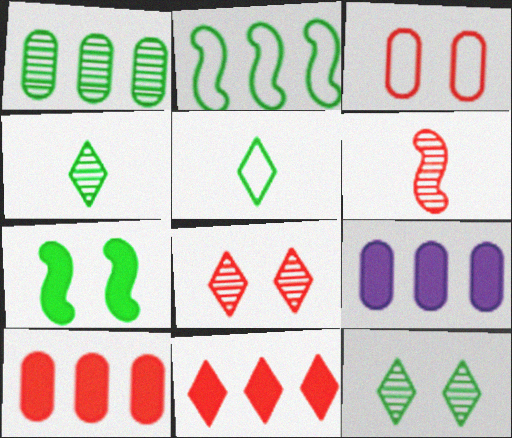[[1, 5, 7], 
[3, 6, 11]]